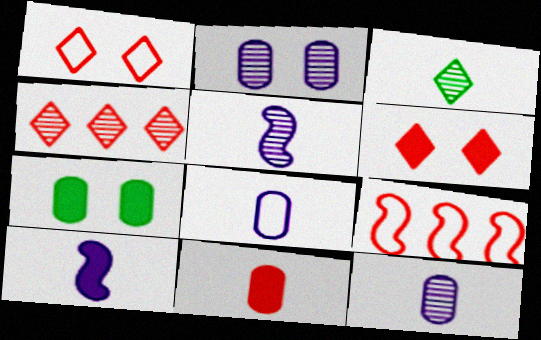[]